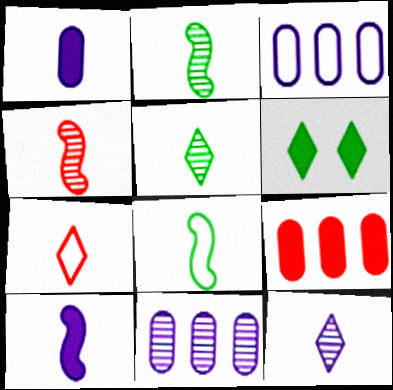[[1, 2, 7], 
[3, 4, 6], 
[4, 8, 10], 
[6, 9, 10]]